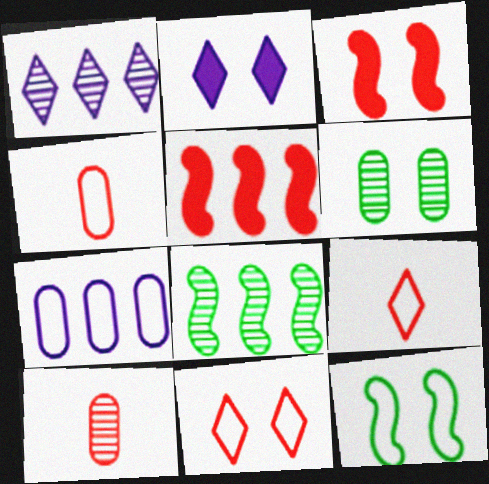[[2, 4, 8], 
[5, 10, 11], 
[7, 9, 12]]